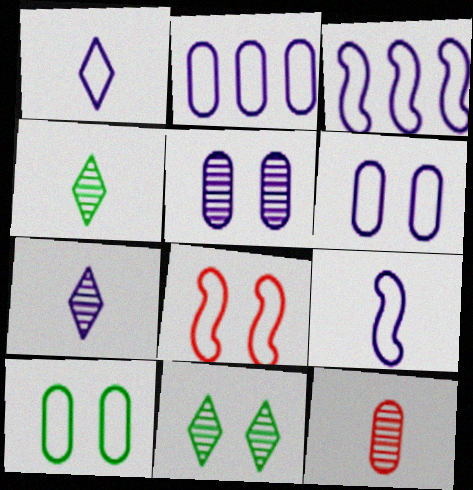[[1, 3, 6]]